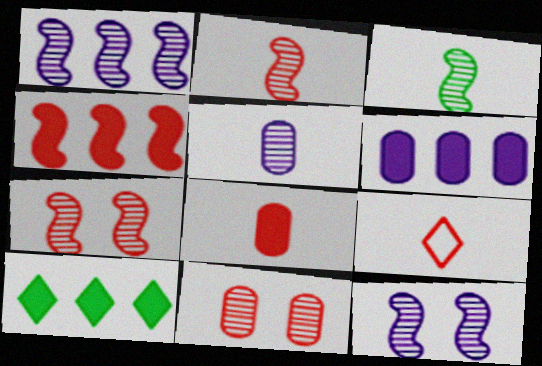[[1, 3, 7], 
[2, 8, 9], 
[4, 6, 10], 
[4, 9, 11]]